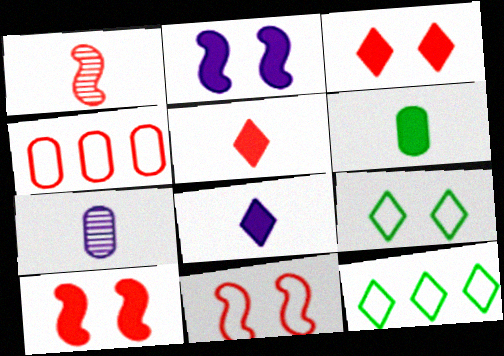[[1, 3, 4], 
[7, 10, 12]]